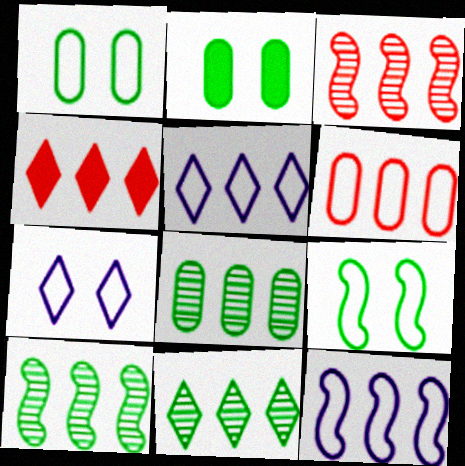[[3, 4, 6], 
[4, 5, 11], 
[4, 8, 12], 
[8, 10, 11]]